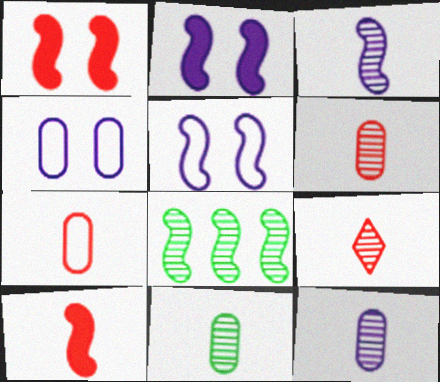[[3, 9, 11], 
[5, 8, 10], 
[6, 11, 12], 
[7, 9, 10]]